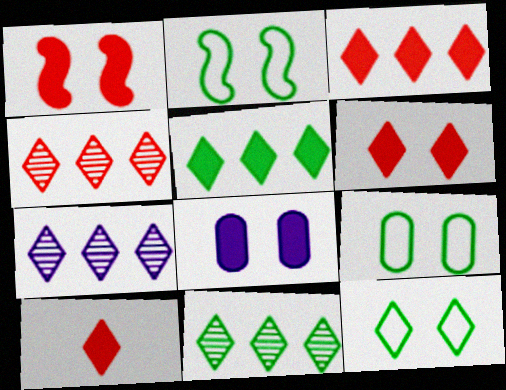[[2, 9, 12], 
[3, 6, 10], 
[4, 7, 11], 
[7, 10, 12]]